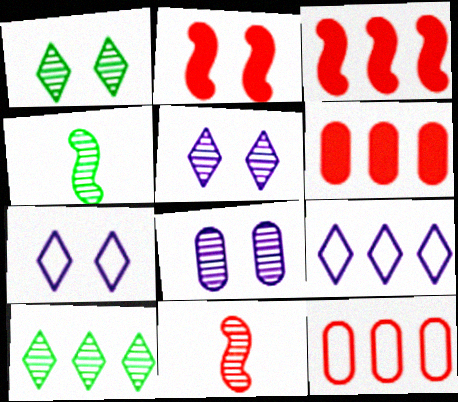[[4, 6, 7], 
[8, 10, 11]]